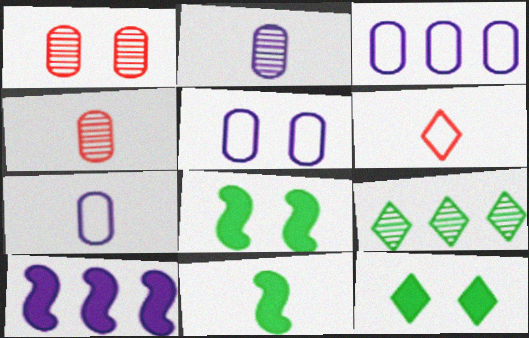[[2, 6, 11], 
[3, 5, 7]]